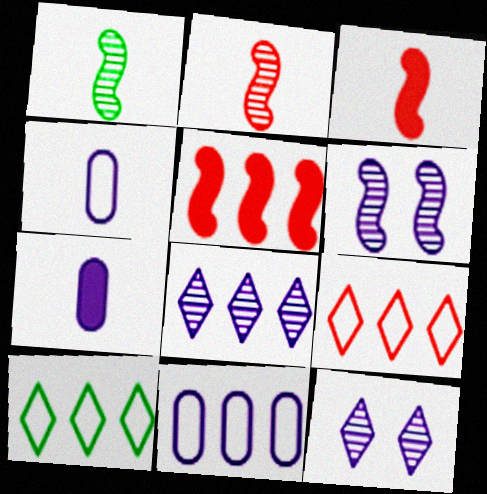[]